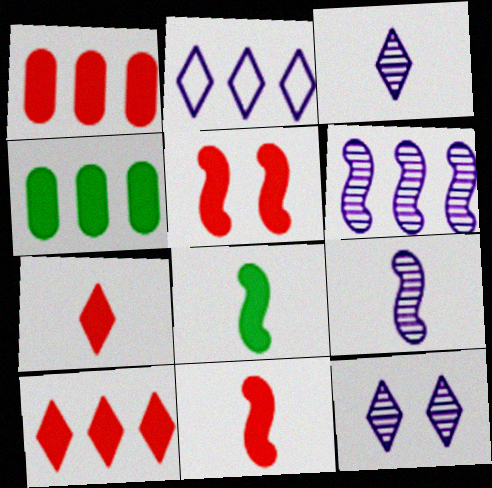[[1, 5, 7]]